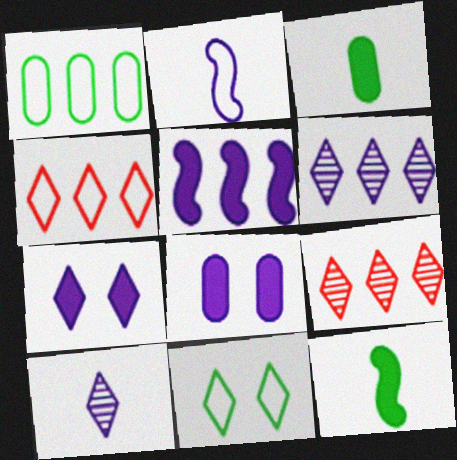[[1, 5, 9], 
[2, 6, 8]]